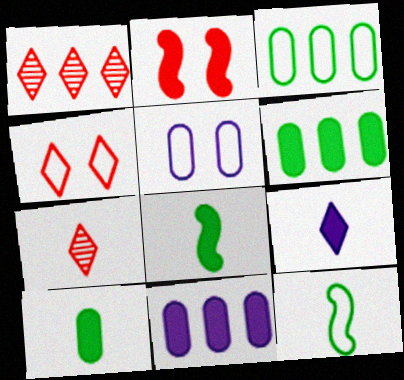[[1, 5, 8], 
[2, 6, 9]]